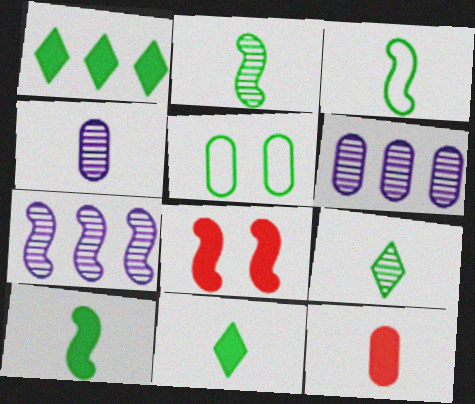[[1, 2, 5], 
[2, 3, 10], 
[3, 7, 8], 
[5, 6, 12]]